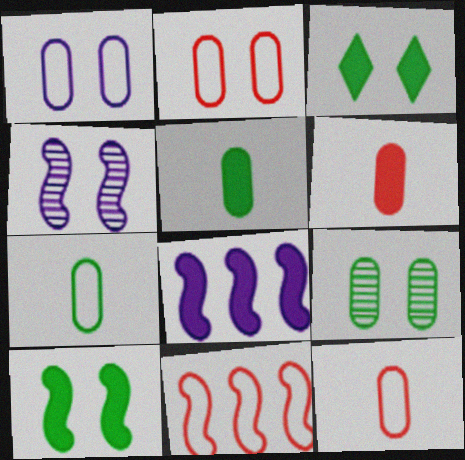[[2, 3, 4], 
[3, 6, 8]]